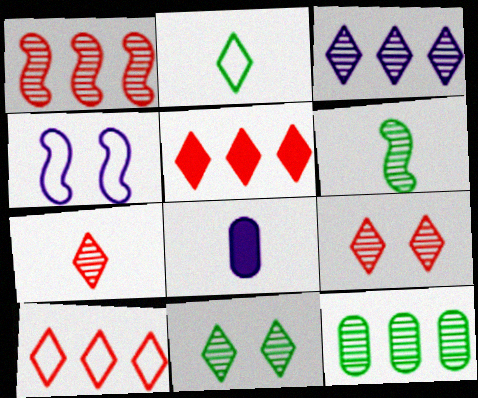[[1, 3, 12], 
[3, 4, 8], 
[3, 7, 11], 
[6, 11, 12]]